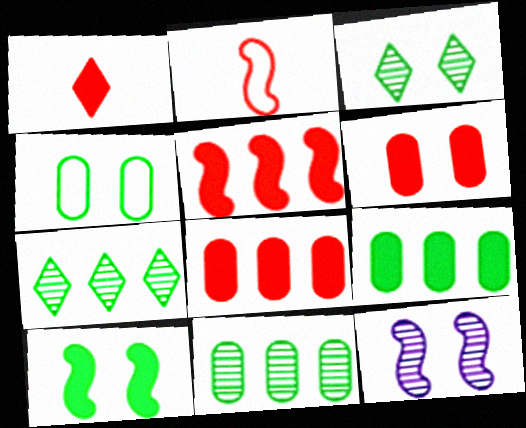[[1, 5, 6], 
[3, 4, 10]]